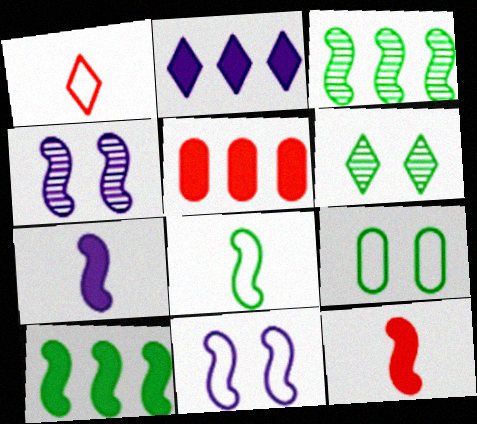[[1, 2, 6], 
[2, 5, 10], 
[3, 11, 12]]